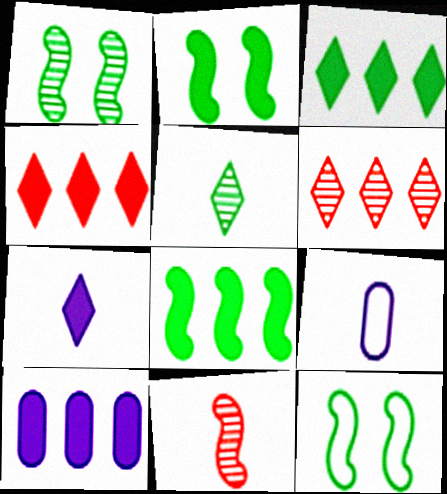[[1, 2, 12], 
[1, 4, 9], 
[2, 6, 9], 
[4, 8, 10]]